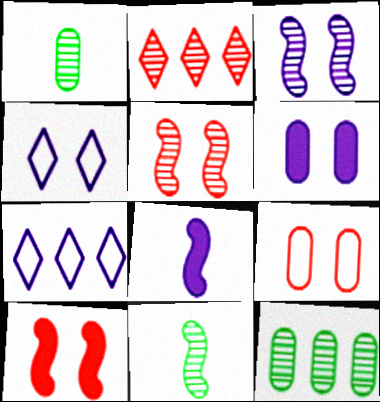[[1, 2, 3], 
[1, 7, 10], 
[3, 4, 6]]